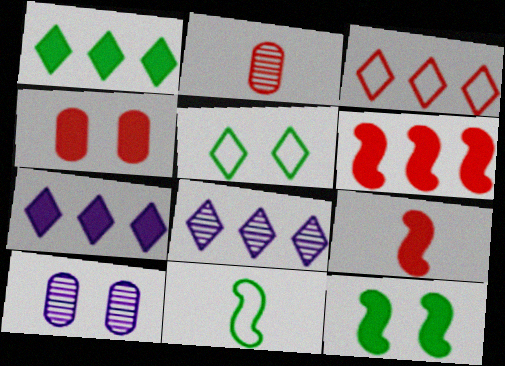[[1, 3, 8], 
[4, 8, 11]]